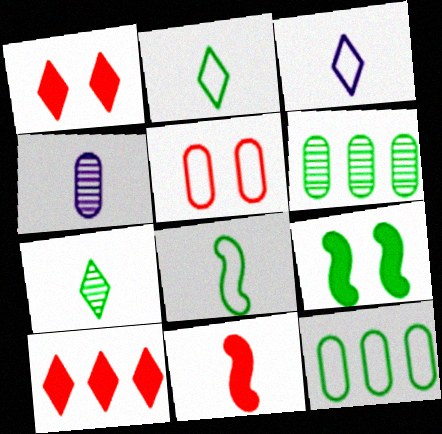[[2, 4, 11], 
[2, 6, 9], 
[7, 9, 12]]